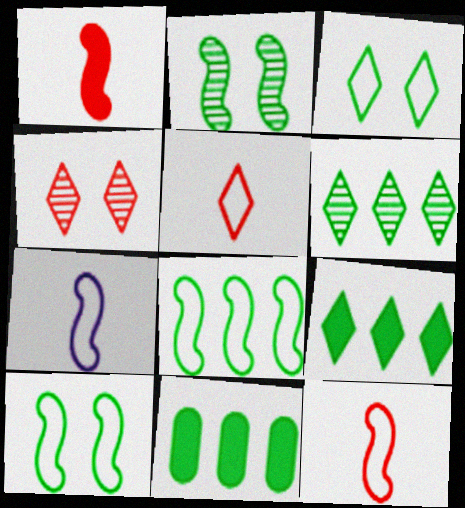[[4, 7, 11], 
[6, 8, 11]]